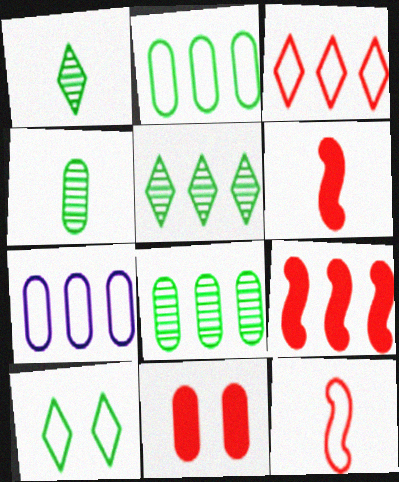[[4, 7, 11], 
[5, 7, 9], 
[7, 10, 12]]